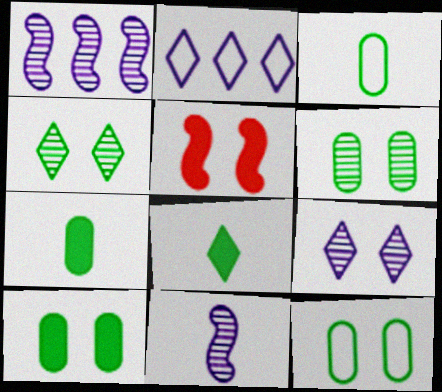[[5, 9, 12], 
[6, 10, 12]]